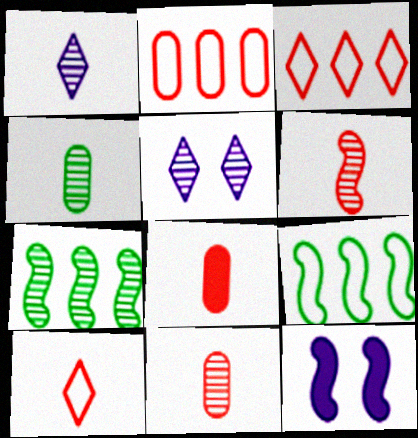[[1, 4, 6], 
[3, 4, 12], 
[5, 7, 11], 
[5, 8, 9], 
[6, 8, 10], 
[6, 9, 12]]